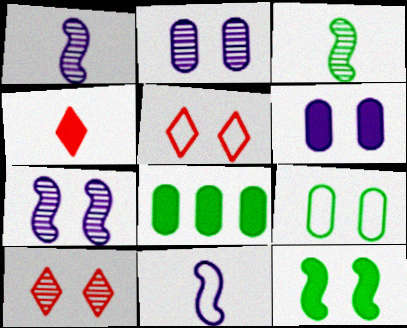[[1, 5, 8], 
[2, 5, 12], 
[8, 10, 11]]